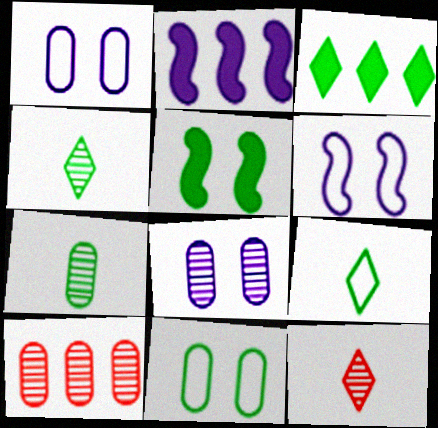[[2, 11, 12], 
[7, 8, 10]]